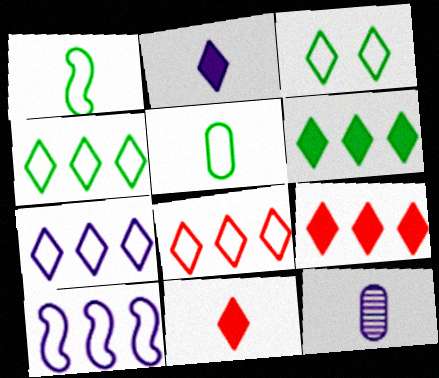[[1, 11, 12], 
[4, 7, 8]]